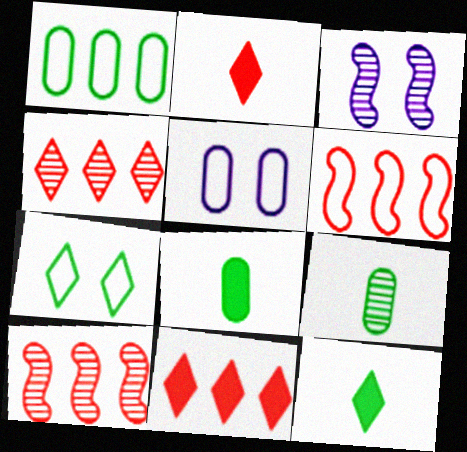[[1, 2, 3], 
[3, 4, 9], 
[5, 10, 12]]